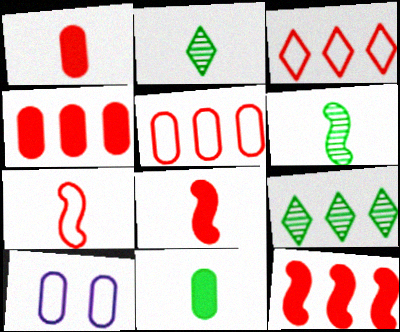[[2, 10, 12], 
[8, 9, 10]]